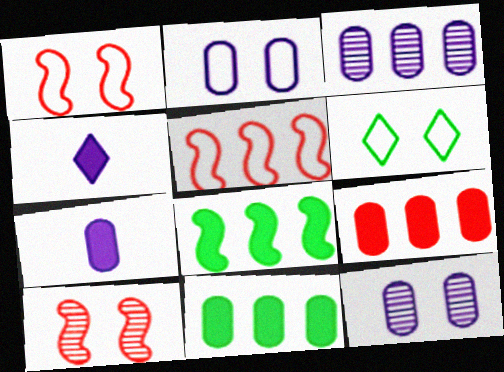[[1, 2, 6], 
[2, 3, 7]]